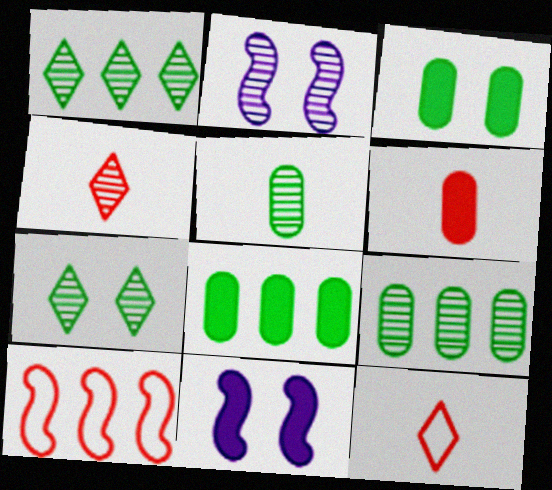[[2, 4, 9], 
[2, 8, 12], 
[9, 11, 12]]